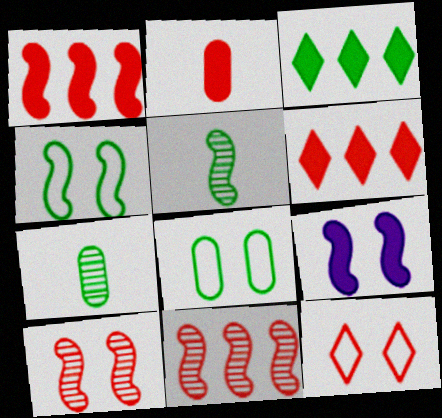[[2, 3, 9], 
[2, 11, 12], 
[3, 4, 7], 
[3, 5, 8], 
[4, 9, 10]]